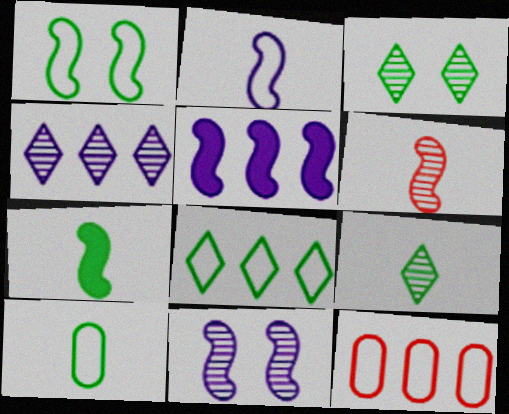[[1, 5, 6], 
[1, 8, 10], 
[2, 5, 11], 
[2, 6, 7], 
[7, 9, 10]]